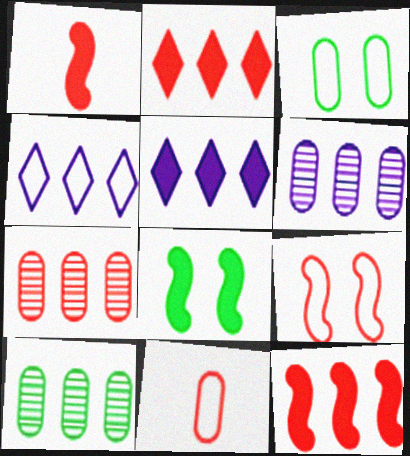[[4, 10, 12], 
[6, 7, 10]]